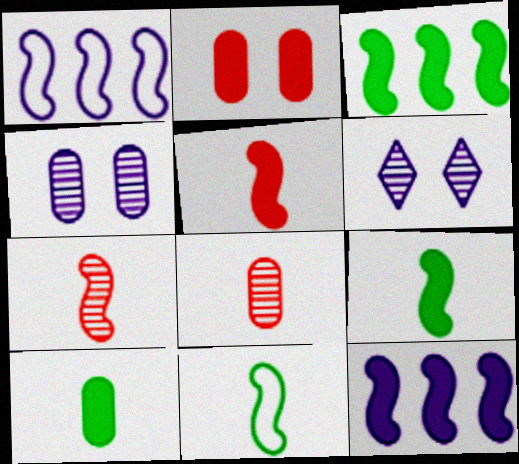[]